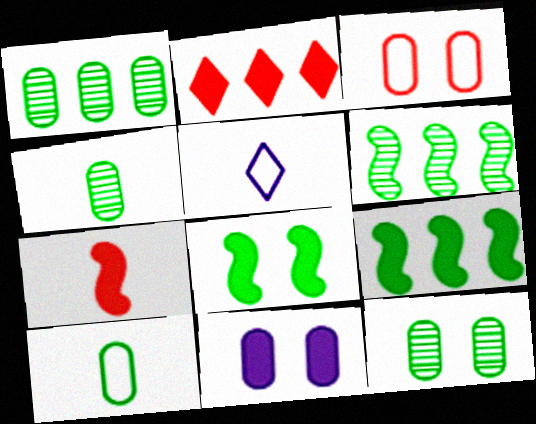[[1, 4, 12], 
[3, 11, 12], 
[4, 5, 7]]